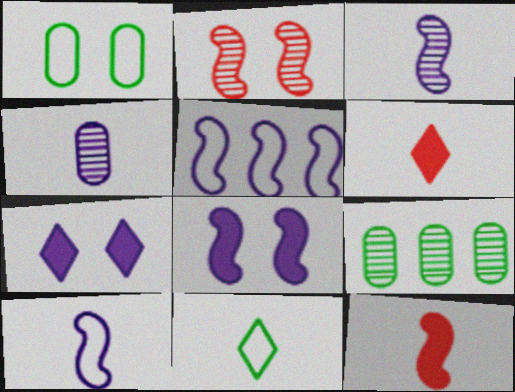[[1, 2, 7], 
[3, 5, 8], 
[4, 5, 7], 
[4, 11, 12]]